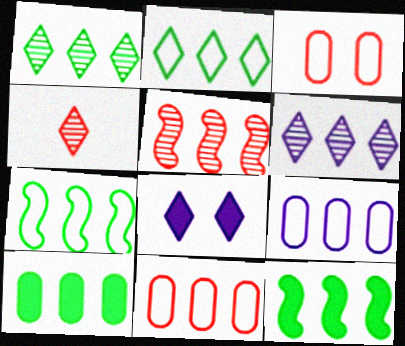[[1, 7, 10], 
[2, 4, 8], 
[6, 11, 12]]